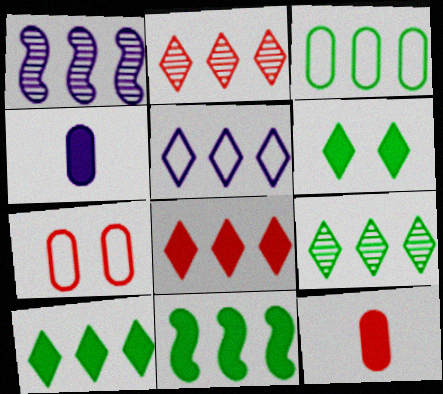[[1, 3, 8], 
[2, 5, 10], 
[3, 9, 11], 
[5, 8, 9]]